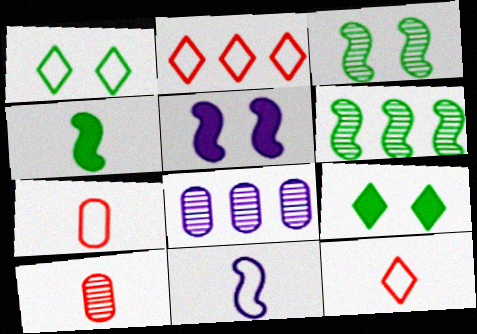[]